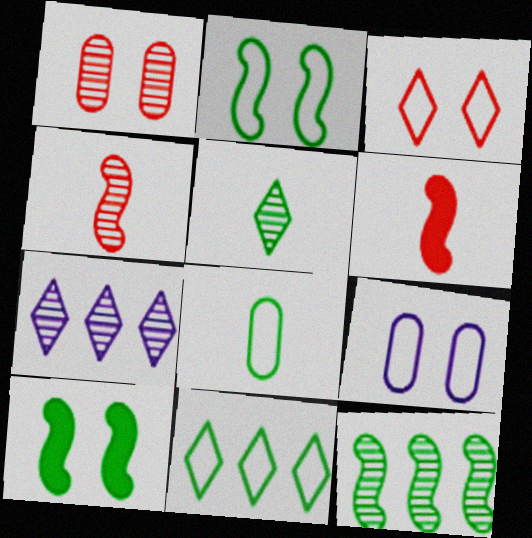[[2, 3, 9], 
[2, 8, 11]]